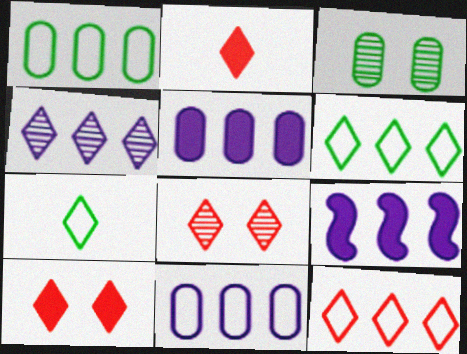[[2, 8, 12], 
[4, 7, 10], 
[4, 9, 11]]